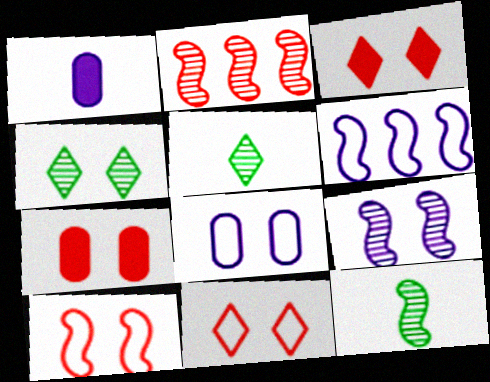[[2, 9, 12], 
[5, 6, 7]]